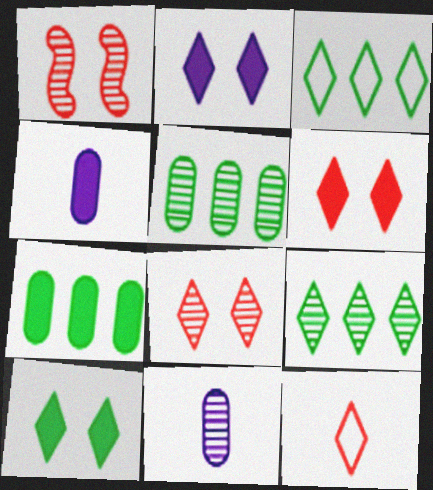[[1, 3, 4], 
[1, 9, 11], 
[2, 6, 10], 
[2, 9, 12]]